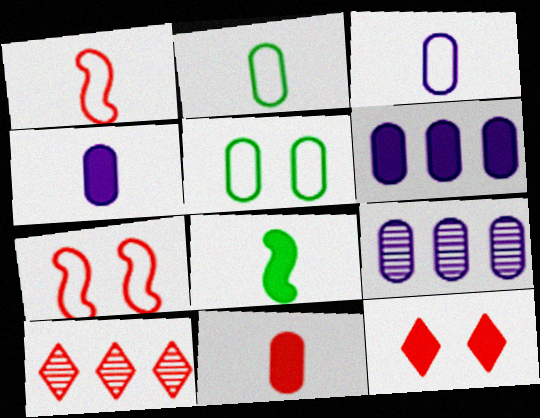[[5, 9, 11], 
[6, 8, 12], 
[7, 10, 11]]